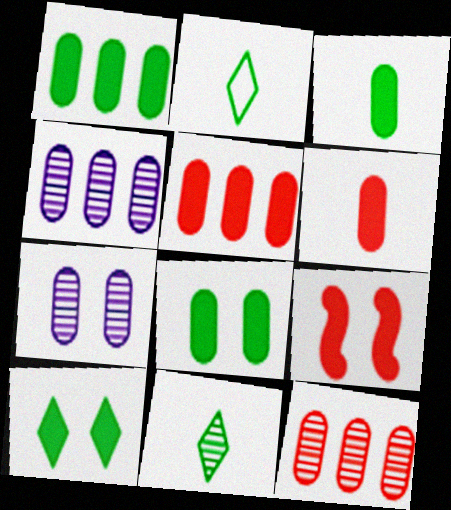[[1, 3, 8], 
[2, 4, 9]]